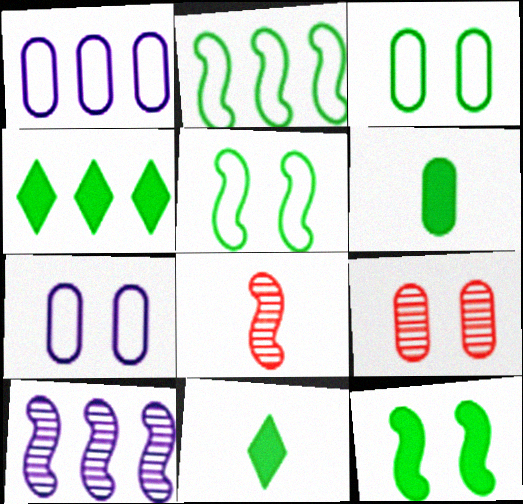[[1, 6, 9], 
[4, 6, 12], 
[4, 7, 8]]